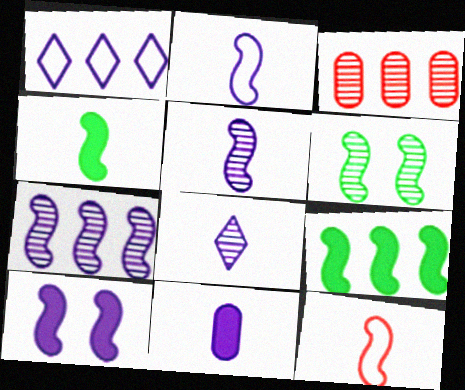[[1, 3, 9], 
[2, 7, 10], 
[2, 8, 11], 
[3, 6, 8], 
[4, 5, 12]]